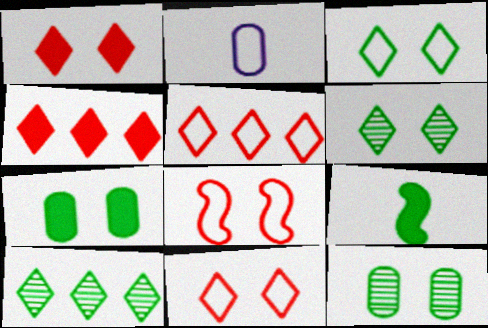[]